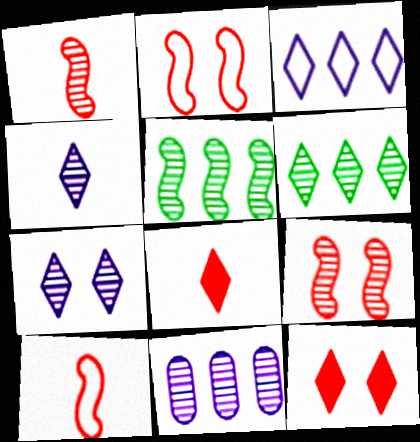[]